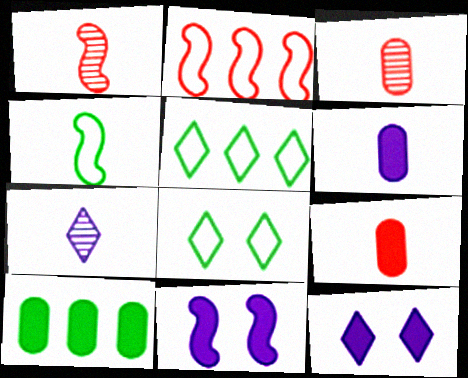[[3, 5, 11], 
[4, 7, 9]]